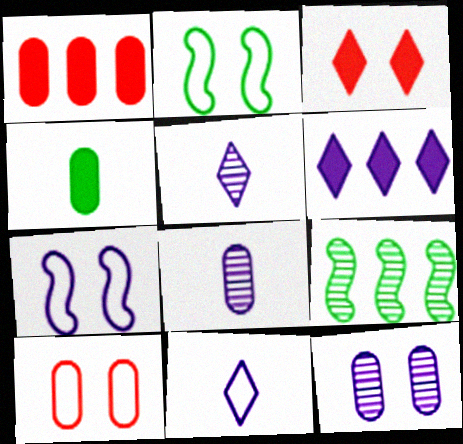[[1, 2, 5], 
[2, 3, 12], 
[6, 7, 8]]